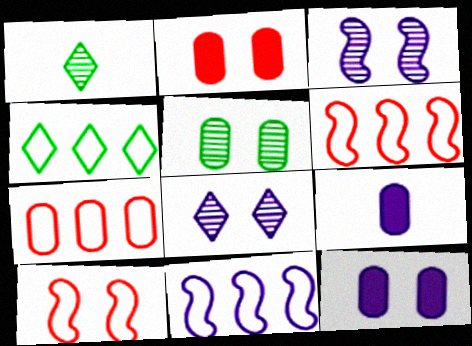[[1, 2, 11], 
[1, 6, 12], 
[4, 7, 11], 
[5, 7, 9], 
[8, 9, 11]]